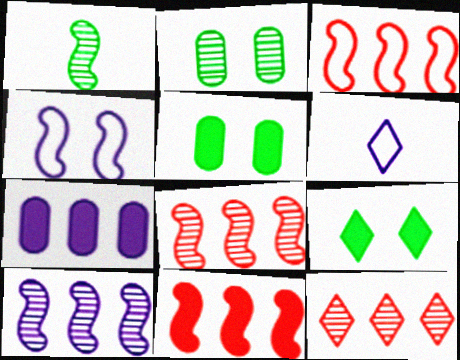[[1, 4, 11], 
[2, 6, 11], 
[3, 8, 11], 
[5, 6, 8], 
[6, 9, 12]]